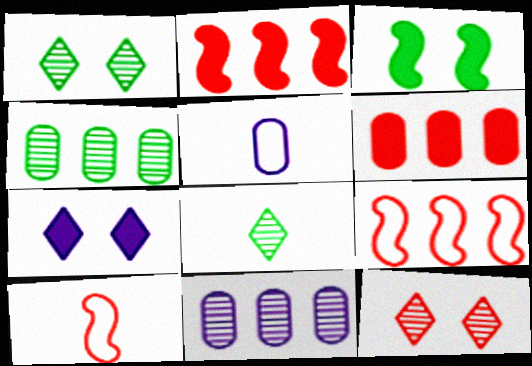[[1, 2, 5], 
[4, 7, 10], 
[6, 10, 12]]